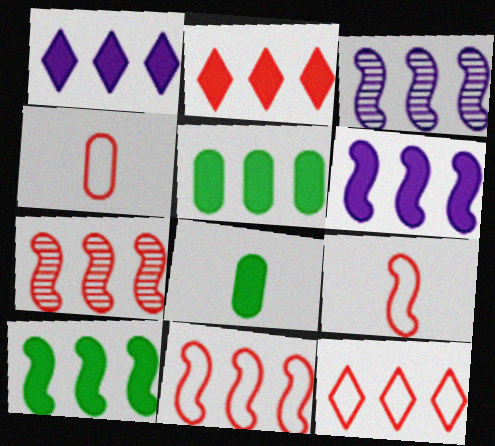[[2, 5, 6], 
[3, 5, 12], 
[3, 10, 11]]